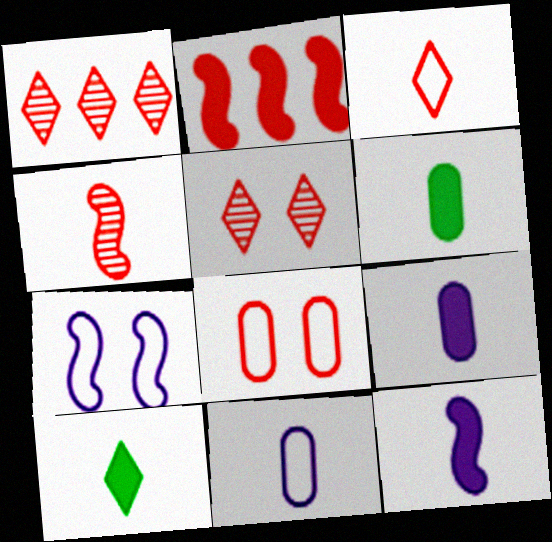[[1, 6, 7], 
[4, 10, 11]]